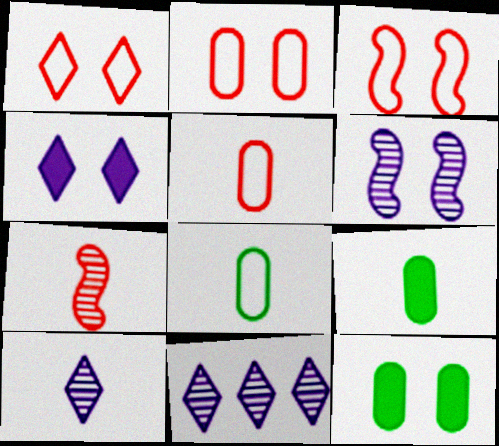[[1, 2, 3], 
[1, 6, 12], 
[3, 9, 11]]